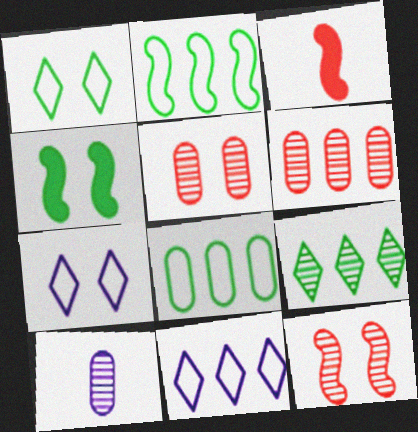[[4, 5, 7], 
[9, 10, 12]]